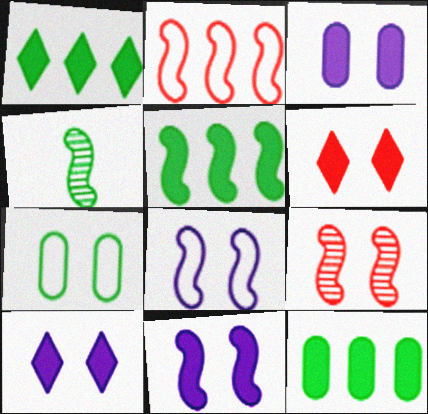[[1, 4, 7], 
[1, 5, 12], 
[2, 4, 11], 
[3, 10, 11], 
[7, 9, 10]]